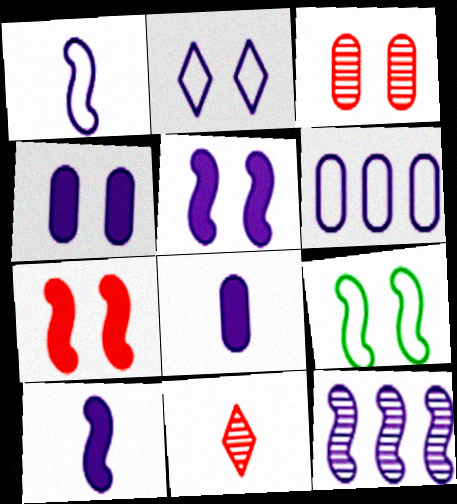[[1, 2, 6], 
[1, 5, 12], 
[2, 8, 12]]